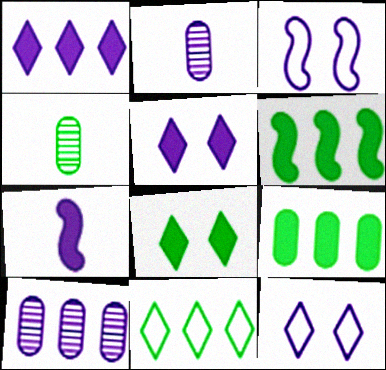[[1, 2, 3], 
[7, 10, 12]]